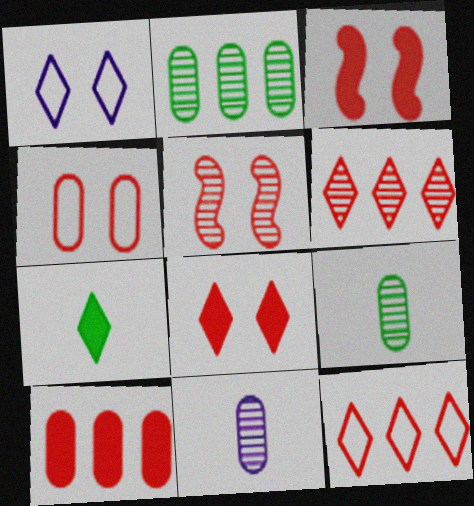[[1, 6, 7], 
[4, 5, 8]]